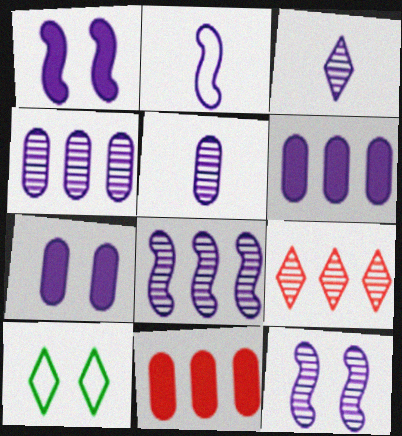[[1, 2, 8], 
[3, 4, 12]]